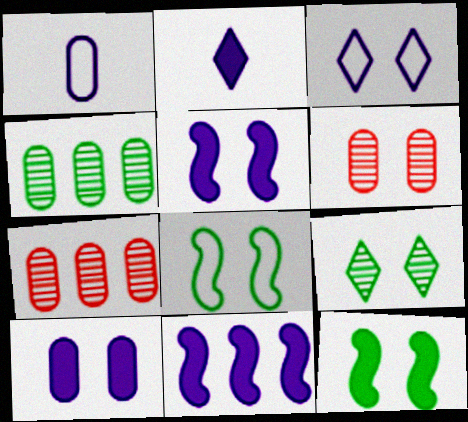[[2, 7, 8], 
[2, 10, 11], 
[3, 6, 12]]